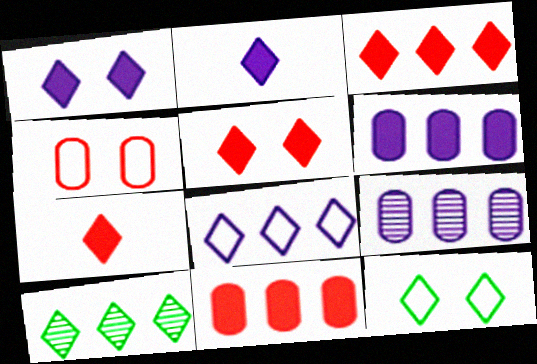[[3, 5, 7], 
[3, 8, 10]]